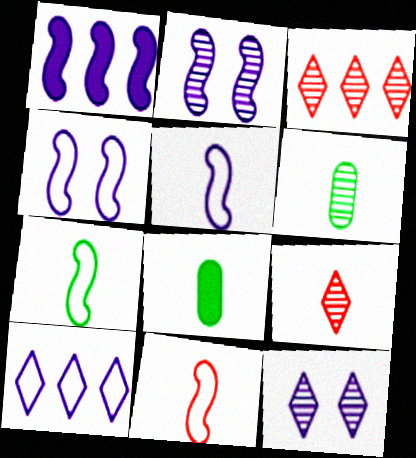[[1, 2, 5], 
[2, 3, 6], 
[3, 4, 8], 
[5, 7, 11], 
[5, 8, 9]]